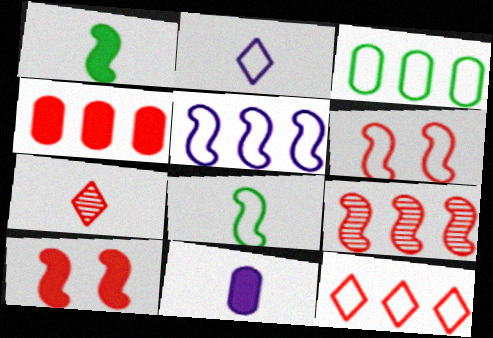[[2, 3, 6], 
[3, 5, 12], 
[4, 6, 7], 
[4, 9, 12], 
[5, 6, 8], 
[7, 8, 11]]